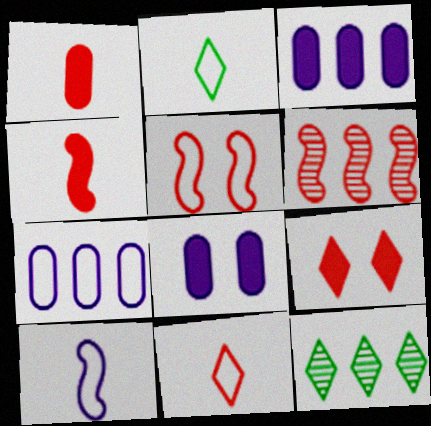[[2, 5, 7], 
[2, 6, 8], 
[4, 5, 6]]